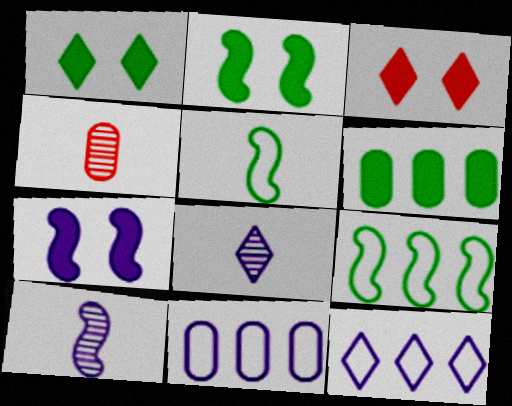[[2, 4, 12], 
[7, 8, 11]]